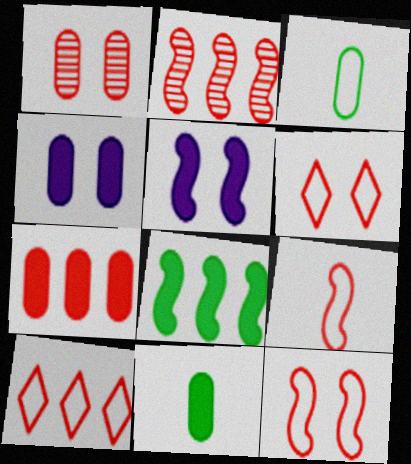[[2, 7, 10], 
[4, 7, 11]]